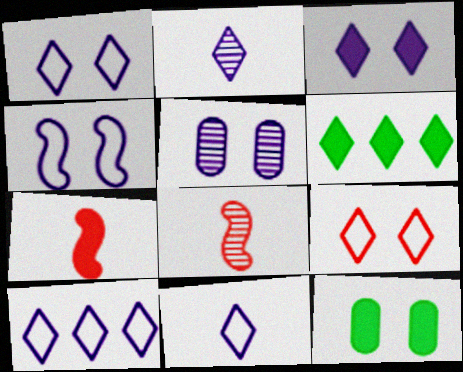[[1, 10, 11], 
[2, 3, 10], 
[2, 6, 9], 
[3, 4, 5], 
[8, 10, 12]]